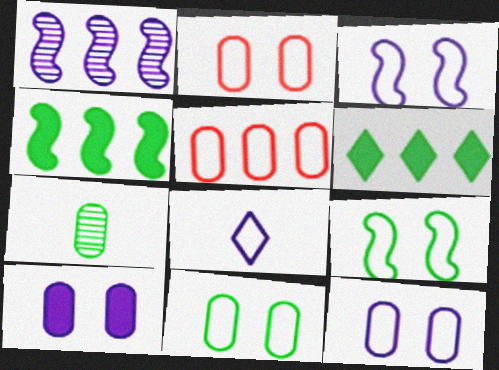[[1, 5, 6], 
[1, 8, 10], 
[2, 11, 12], 
[5, 7, 10], 
[5, 8, 9], 
[6, 7, 9]]